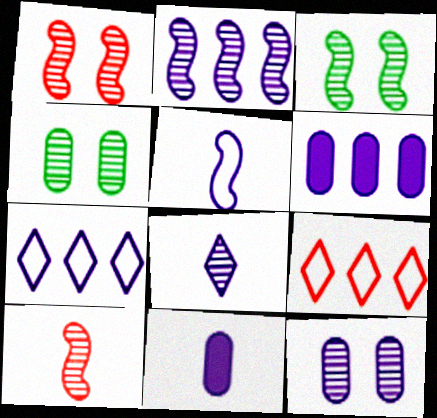[[2, 3, 10], 
[2, 6, 7], 
[2, 8, 12], 
[3, 9, 11], 
[5, 8, 11]]